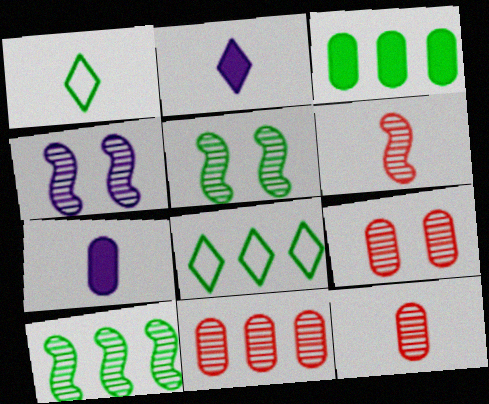[[1, 3, 5], 
[1, 6, 7], 
[3, 8, 10], 
[4, 6, 10], 
[9, 11, 12]]